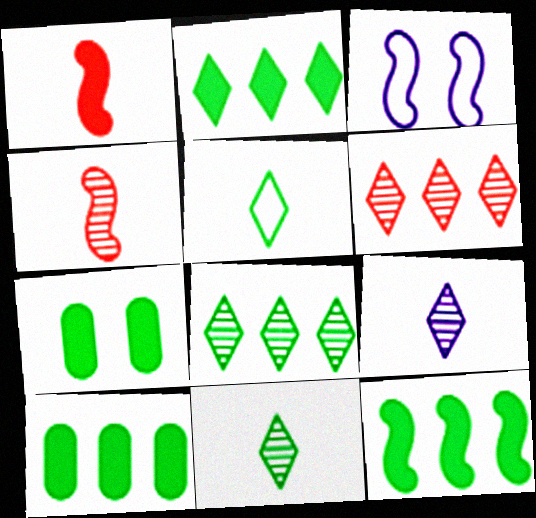[[2, 10, 12], 
[3, 4, 12]]